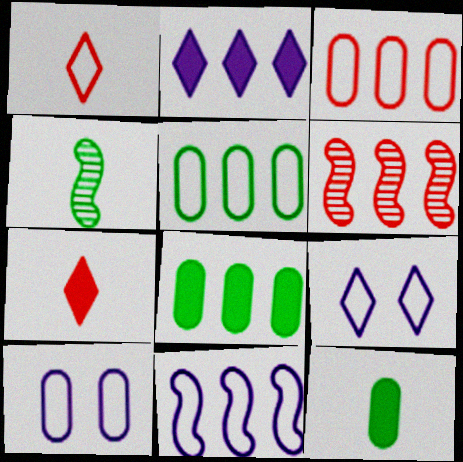[[2, 5, 6], 
[6, 9, 12]]